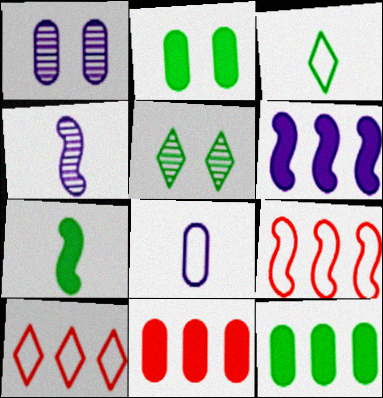[[1, 7, 10], 
[2, 4, 10]]